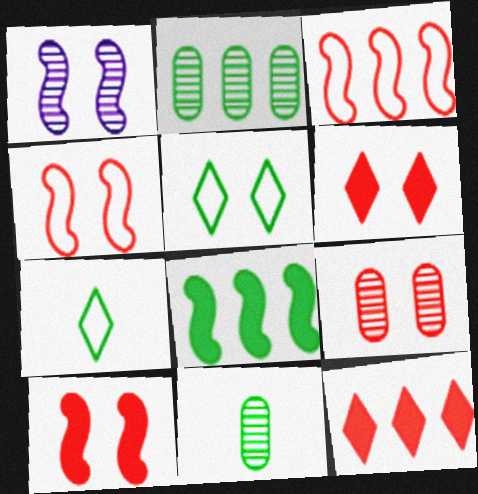[[4, 6, 9], 
[5, 8, 11]]